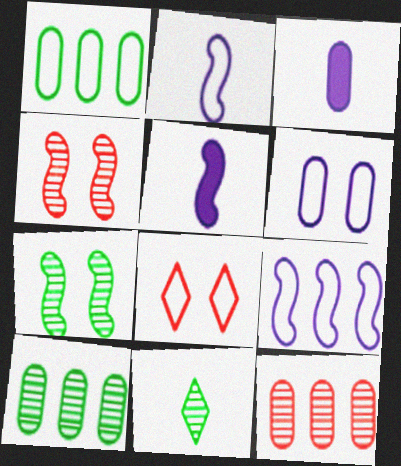[[1, 2, 8], 
[5, 8, 10], 
[7, 10, 11]]